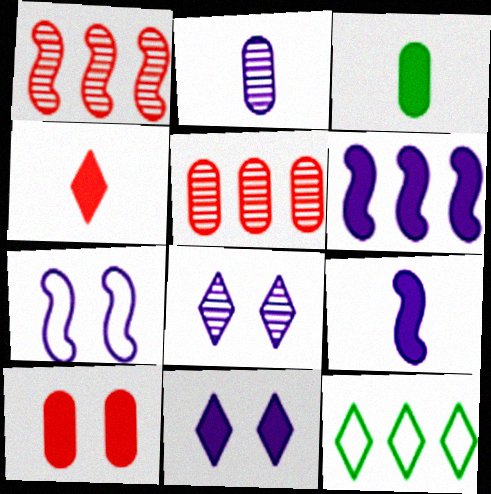[[3, 4, 9], 
[4, 8, 12], 
[5, 6, 12]]